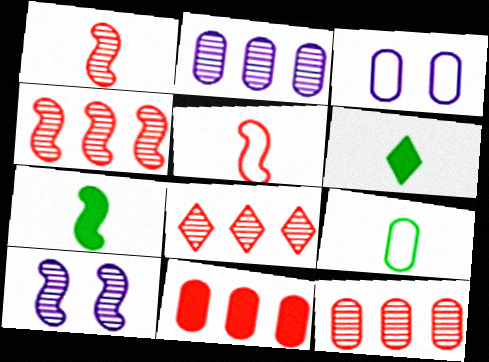[[3, 4, 6], 
[3, 7, 8], 
[4, 8, 12]]